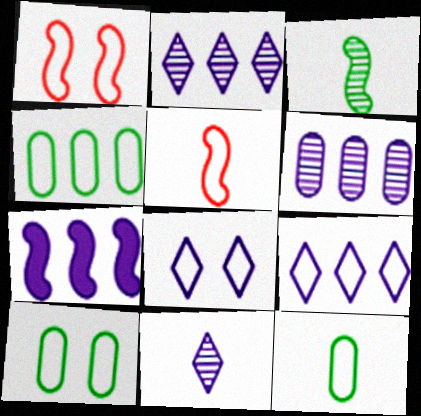[[1, 3, 7], 
[1, 8, 10], 
[1, 9, 12], 
[4, 5, 8], 
[4, 10, 12], 
[5, 9, 10], 
[6, 7, 9]]